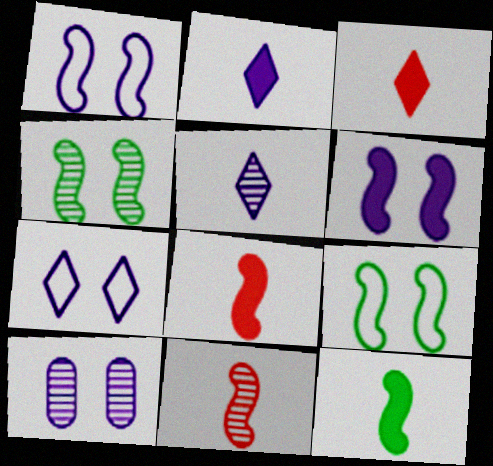[[6, 7, 10]]